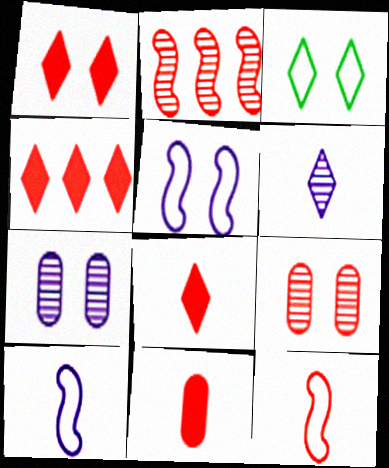[[1, 4, 8], 
[3, 4, 6], 
[4, 9, 12]]